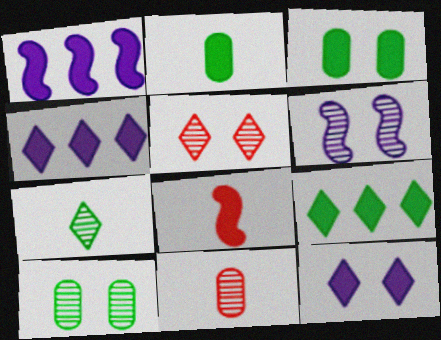[[3, 4, 8], 
[5, 6, 10]]